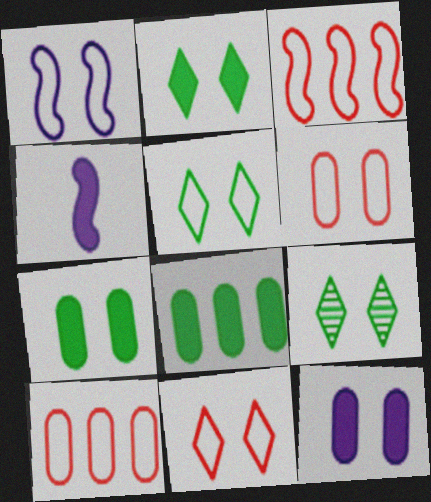[[1, 5, 6], 
[2, 5, 9], 
[4, 9, 10]]